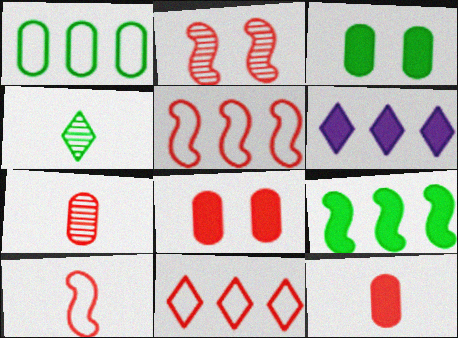[[2, 11, 12]]